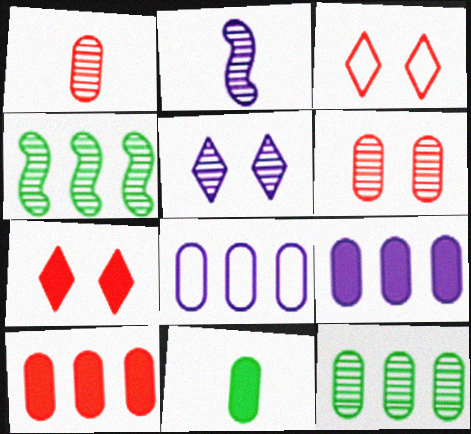[[1, 4, 5], 
[6, 8, 11], 
[8, 10, 12]]